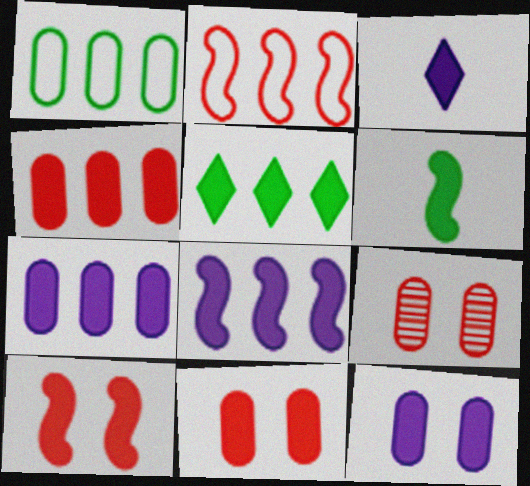[[3, 8, 12], 
[4, 5, 8], 
[6, 8, 10]]